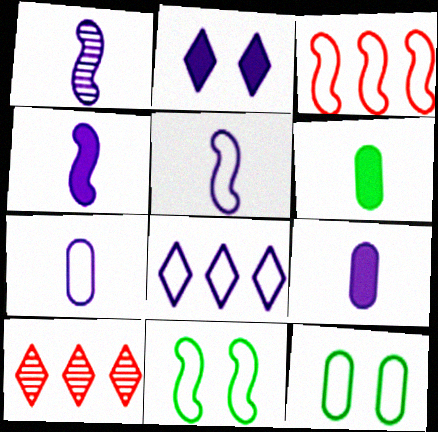[[1, 4, 5], 
[3, 5, 11], 
[4, 10, 12], 
[9, 10, 11]]